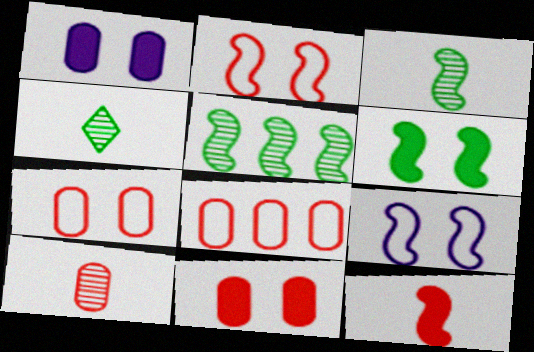[[5, 9, 12], 
[8, 10, 11]]